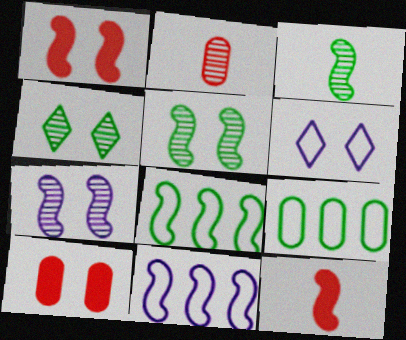[[1, 3, 11], 
[5, 6, 10], 
[5, 11, 12], 
[7, 8, 12]]